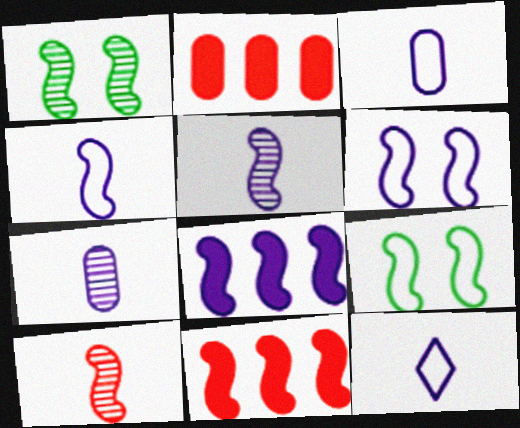[[1, 2, 12], 
[1, 4, 11], 
[3, 4, 12], 
[5, 6, 8], 
[5, 9, 11], 
[8, 9, 10]]